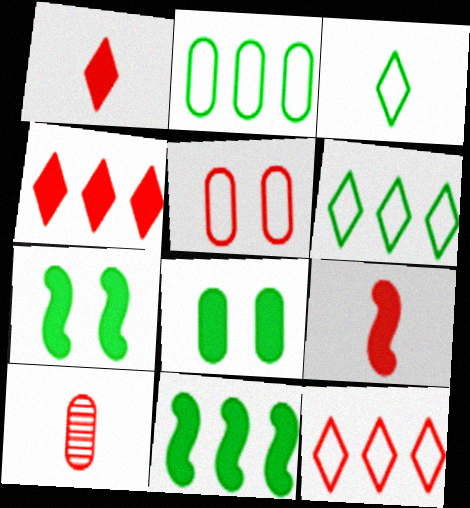[]